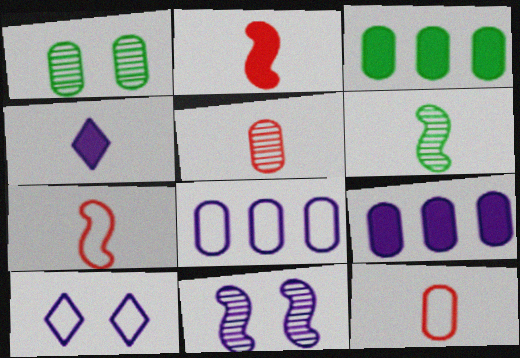[[1, 9, 12], 
[4, 6, 12], 
[4, 8, 11]]